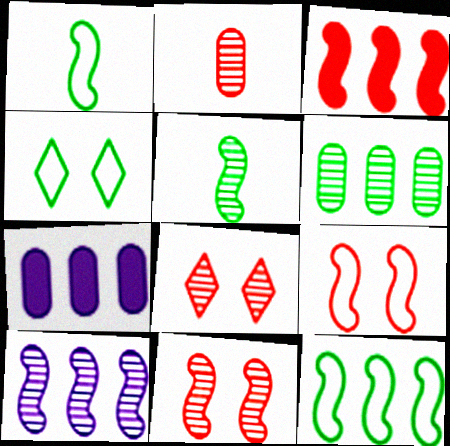[[1, 7, 8], 
[3, 10, 12], 
[5, 10, 11]]